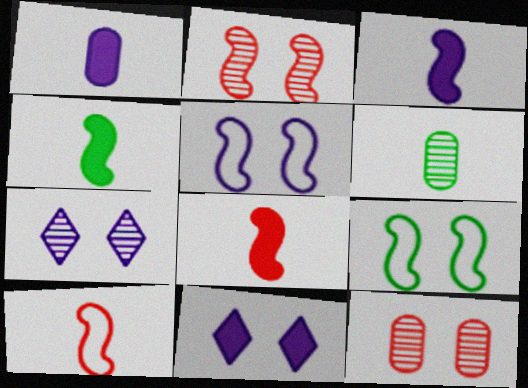[[3, 4, 8], 
[9, 11, 12]]